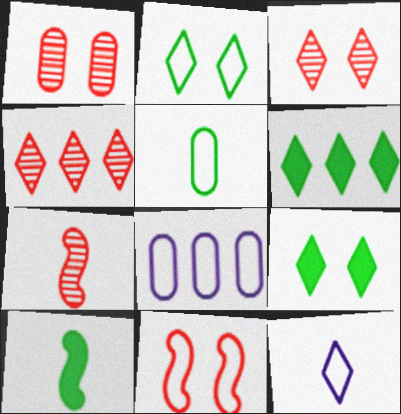[[1, 4, 7], 
[3, 6, 12], 
[3, 8, 10], 
[4, 9, 12], 
[7, 8, 9]]